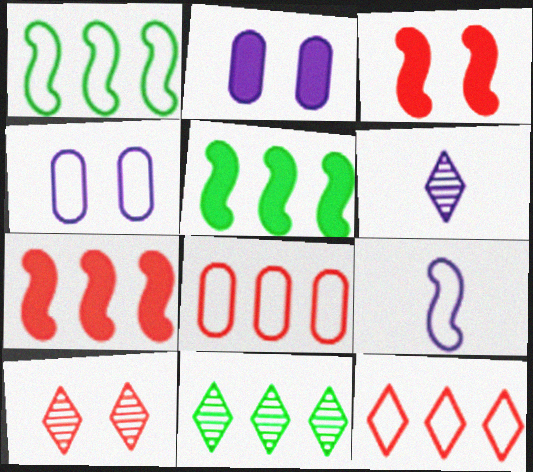[[6, 10, 11]]